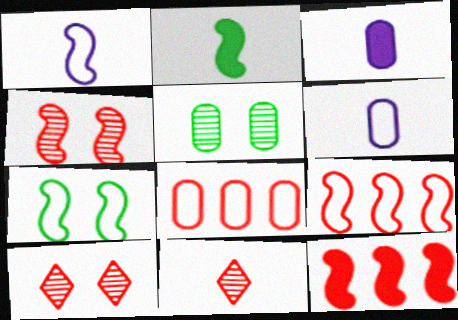[[1, 7, 9], 
[2, 6, 11], 
[3, 5, 8]]